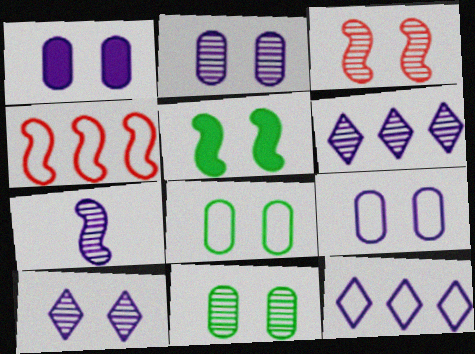[[1, 2, 9], 
[1, 7, 12], 
[2, 6, 7], 
[3, 10, 11], 
[4, 5, 7]]